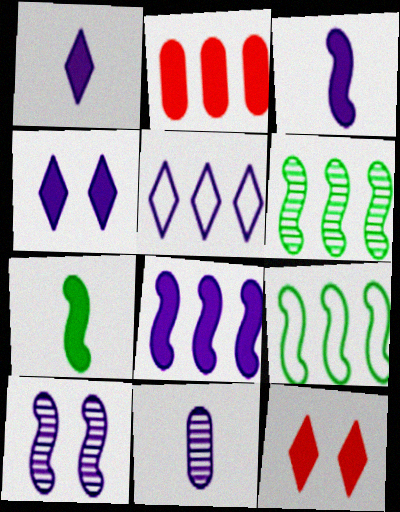[[2, 4, 7], 
[2, 5, 6], 
[9, 11, 12]]